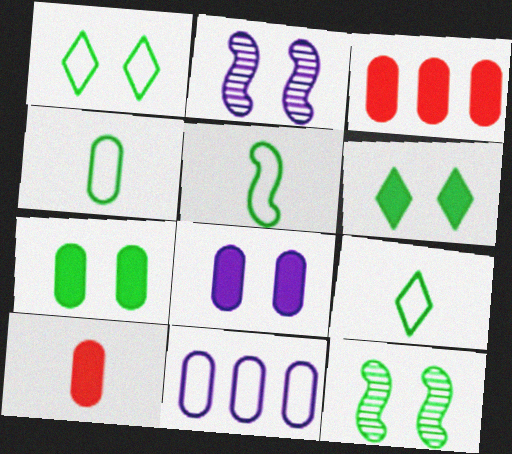[[1, 7, 12], 
[2, 3, 9], 
[4, 5, 9]]